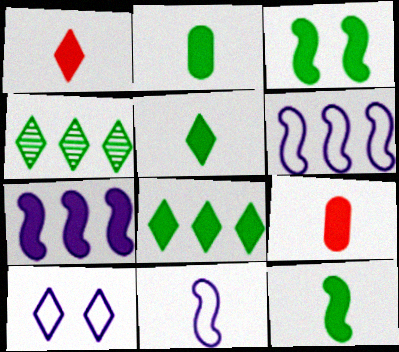[[1, 4, 10], 
[2, 3, 8], 
[2, 5, 12]]